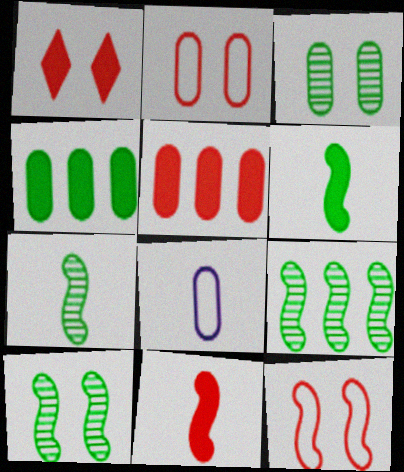[[1, 5, 11], 
[1, 8, 9], 
[3, 5, 8], 
[7, 9, 10]]